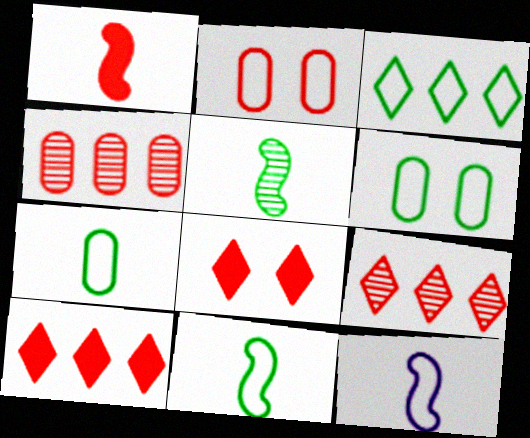[[1, 2, 9], 
[1, 5, 12], 
[2, 3, 12], 
[3, 6, 11]]